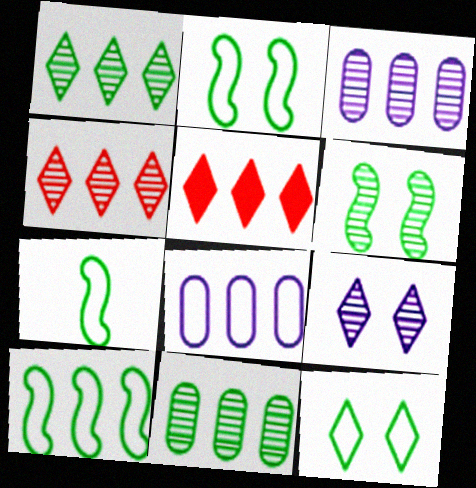[[2, 7, 10], 
[3, 5, 10]]